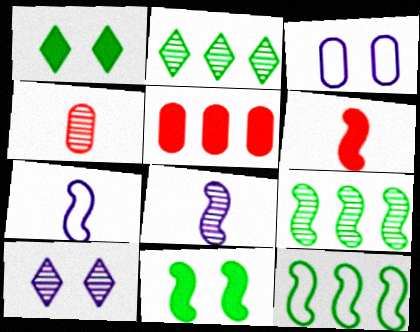[[2, 3, 6], 
[4, 9, 10]]